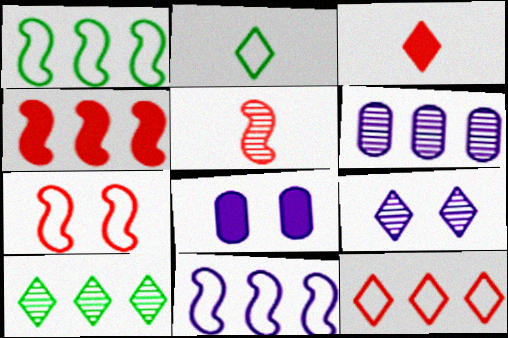[[4, 5, 7]]